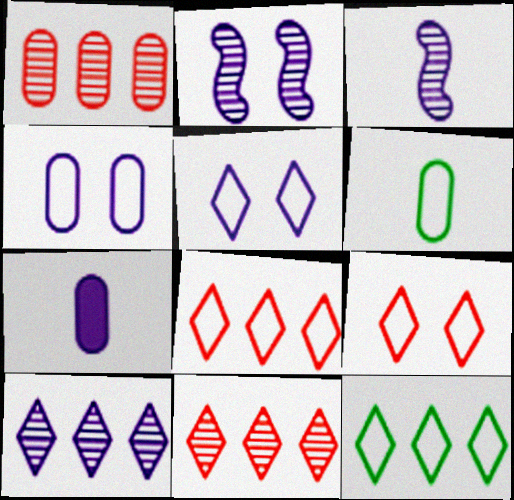[]